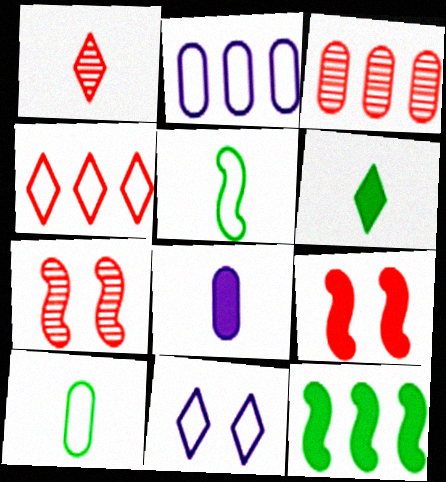[[1, 3, 7], 
[1, 5, 8], 
[2, 6, 7]]